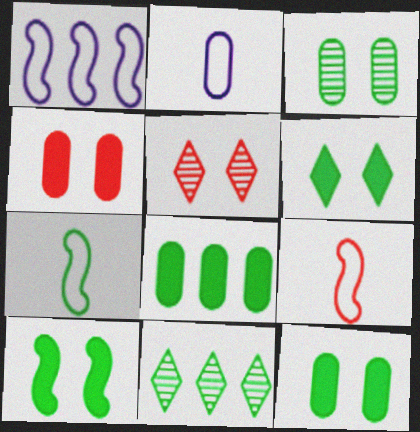[[6, 10, 12], 
[7, 11, 12]]